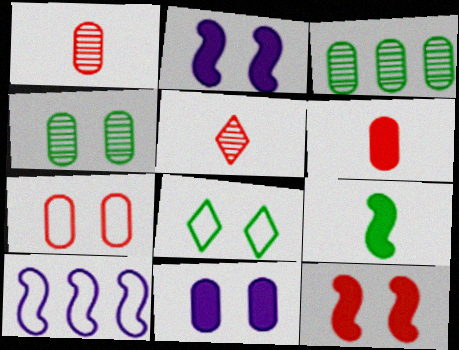[[3, 8, 9], 
[4, 7, 11]]